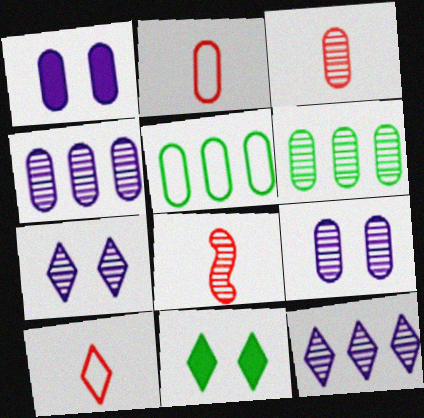[[1, 2, 6], 
[1, 3, 5], 
[3, 6, 9], 
[6, 7, 8], 
[10, 11, 12]]